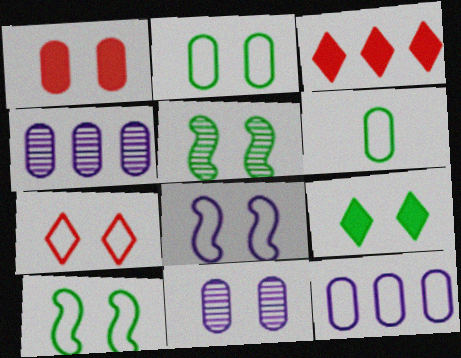[[1, 2, 11], 
[1, 4, 6], 
[2, 5, 9], 
[2, 7, 8]]